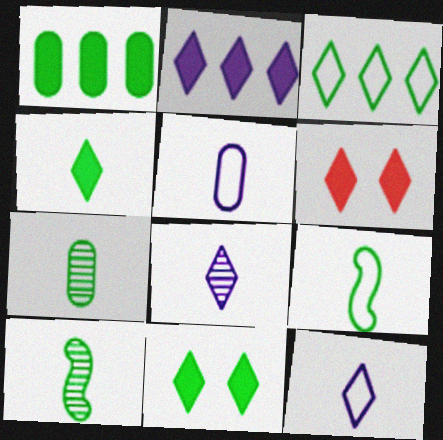[[2, 4, 6], 
[3, 6, 8], 
[4, 7, 9]]